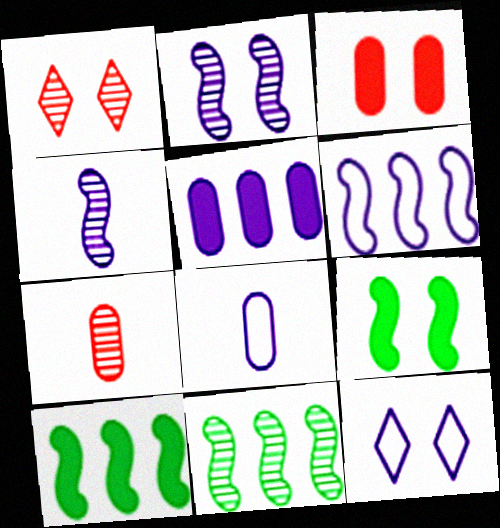[[1, 8, 10], 
[4, 5, 12], 
[6, 8, 12], 
[7, 10, 12]]